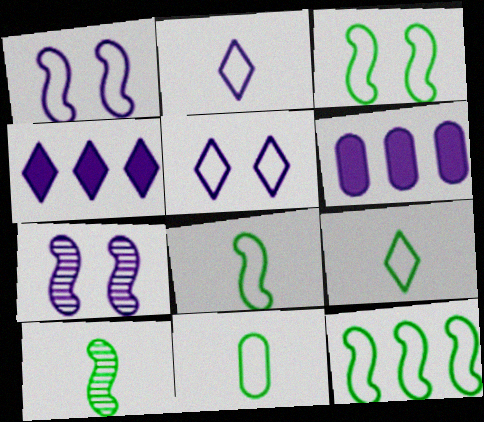[[2, 6, 7], 
[3, 8, 12], 
[8, 9, 11]]